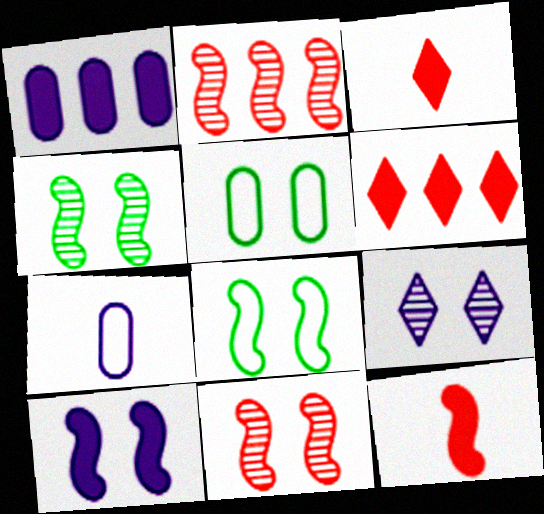[[4, 6, 7], 
[8, 10, 11]]